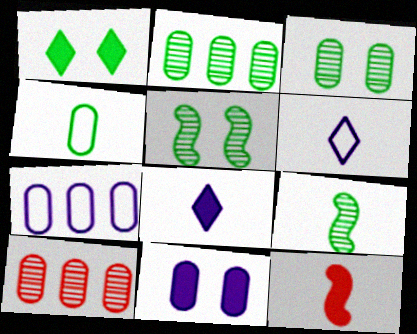[[4, 10, 11]]